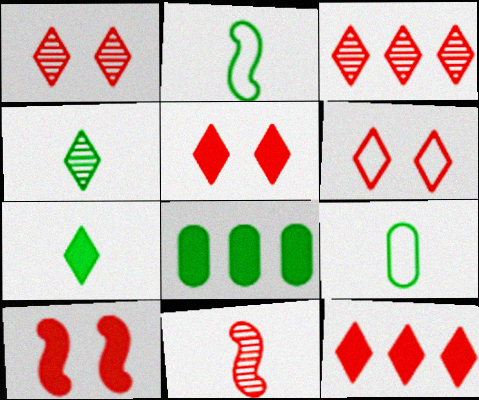[[1, 5, 6]]